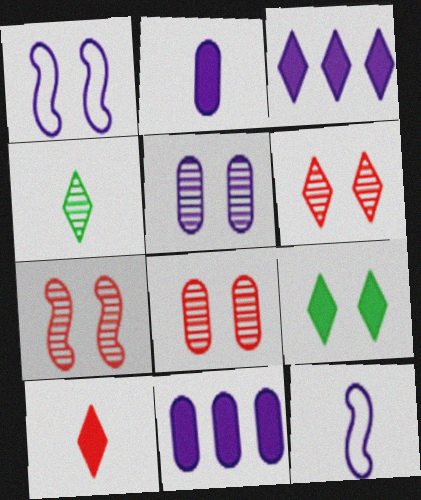[[1, 8, 9], 
[3, 5, 12], 
[3, 9, 10], 
[6, 7, 8]]